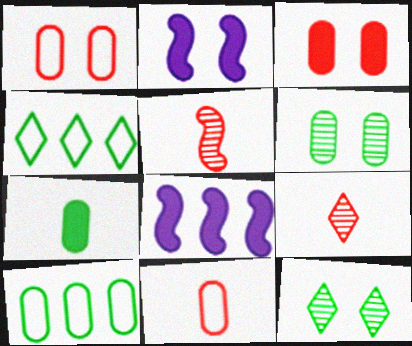[[1, 2, 12], 
[2, 9, 10], 
[6, 7, 10], 
[8, 11, 12]]